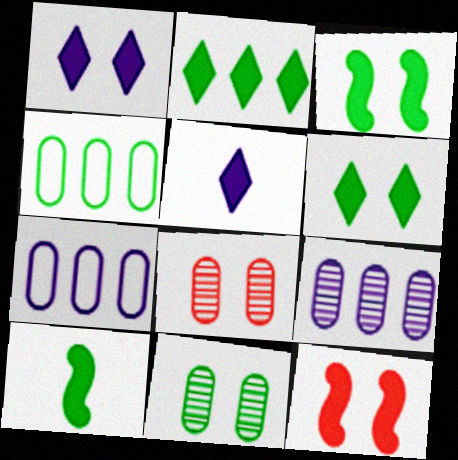[]